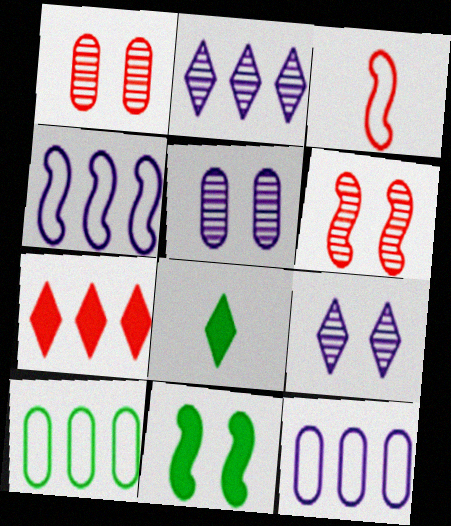[[1, 3, 7], 
[1, 4, 8], 
[6, 8, 12]]